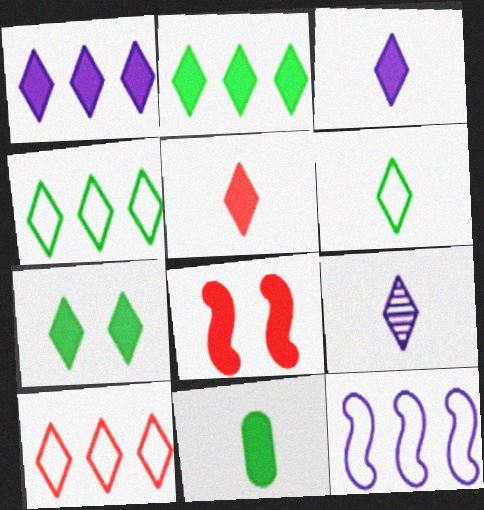[[1, 5, 7], 
[1, 8, 11], 
[5, 6, 9], 
[7, 9, 10]]